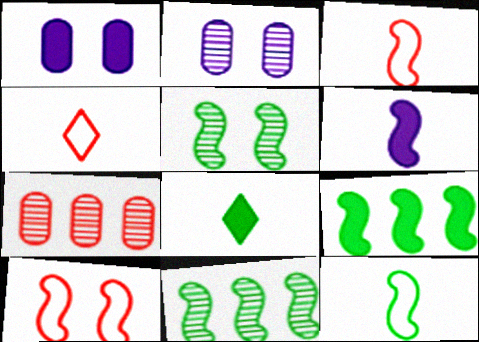[[1, 4, 11], 
[2, 4, 9], 
[5, 9, 12], 
[6, 10, 11]]